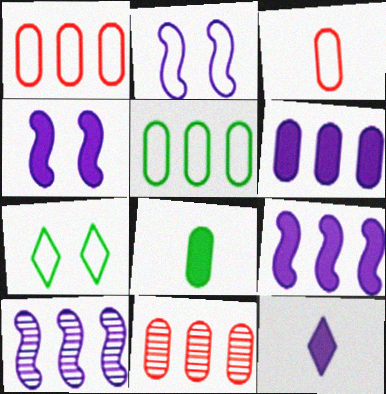[[4, 6, 12], 
[5, 6, 11]]